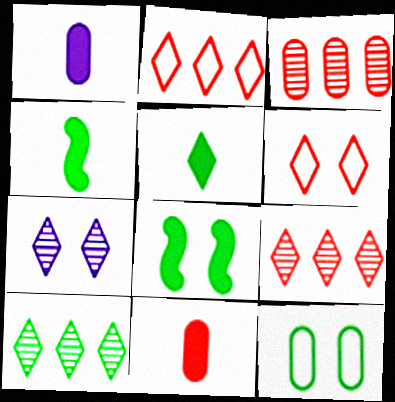[[1, 3, 12], 
[2, 5, 7], 
[4, 10, 12]]